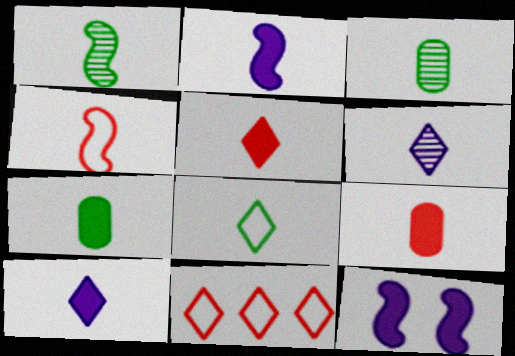[[1, 2, 4], 
[1, 7, 8], 
[2, 5, 7], 
[3, 4, 10], 
[3, 11, 12], 
[4, 6, 7], 
[5, 6, 8]]